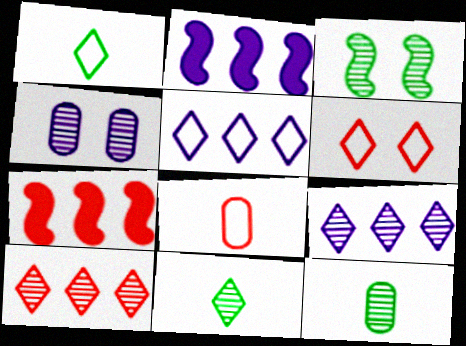[[1, 4, 7], 
[1, 5, 6], 
[2, 6, 12]]